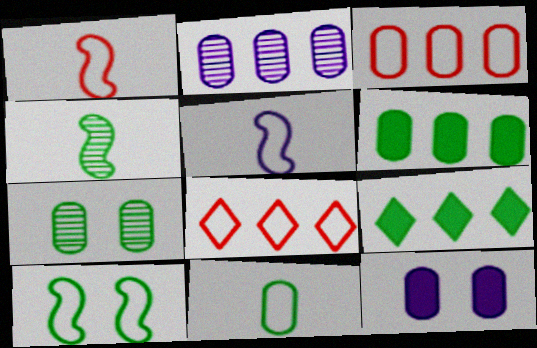[[2, 3, 6], 
[4, 8, 12], 
[6, 7, 11]]